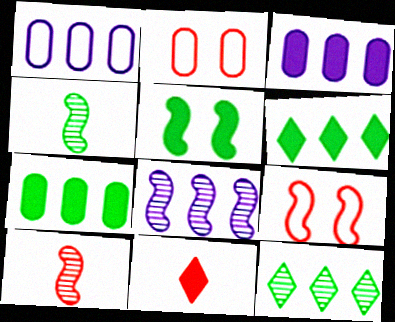[[3, 5, 11]]